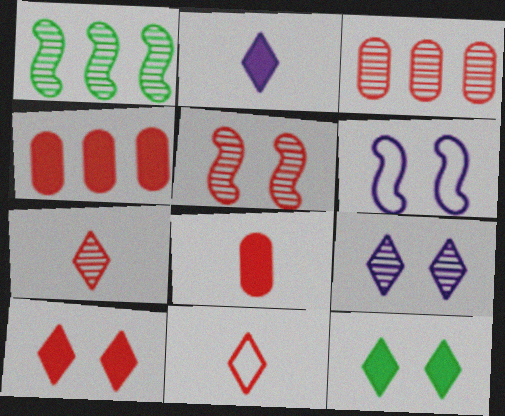[[3, 5, 7], 
[4, 5, 11]]